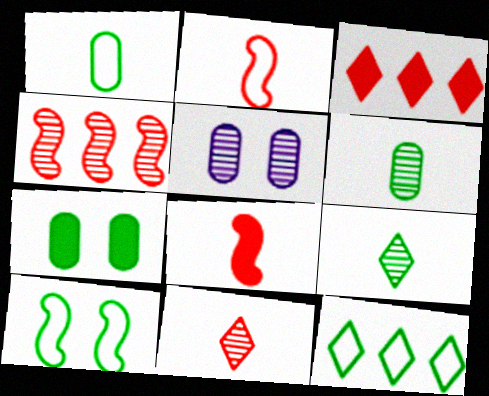[[1, 10, 12], 
[4, 5, 9], 
[5, 8, 12]]